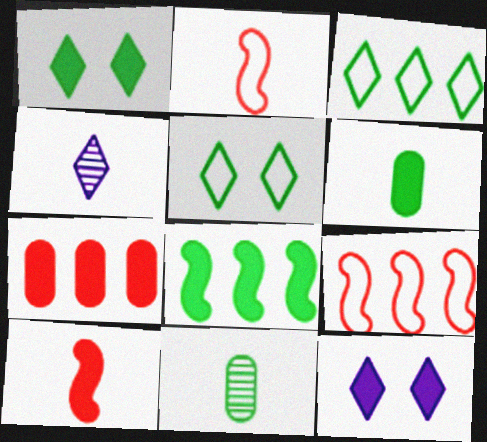[[1, 6, 8], 
[2, 4, 6], 
[5, 8, 11], 
[9, 11, 12]]